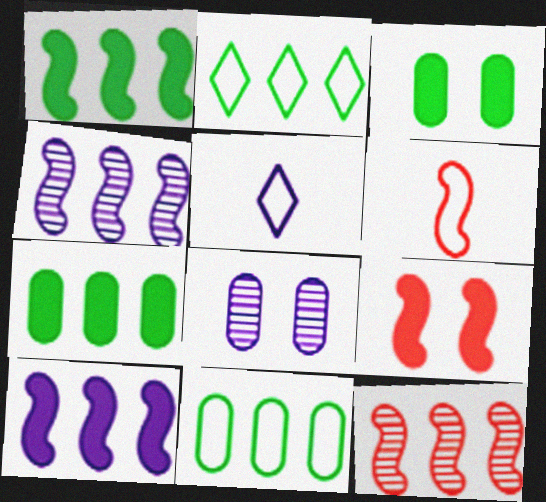[[3, 5, 12], 
[5, 8, 10], 
[6, 9, 12]]